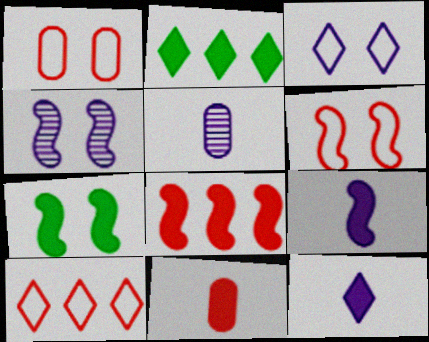[[2, 5, 6], 
[4, 6, 7], 
[5, 7, 10], 
[7, 8, 9]]